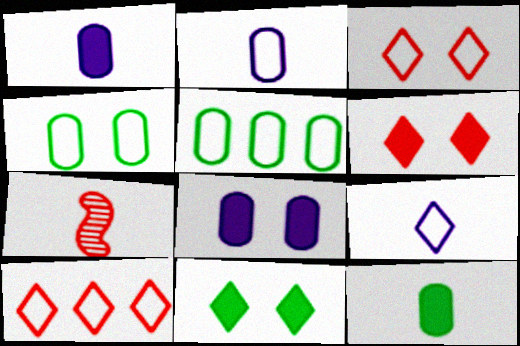[[7, 9, 12]]